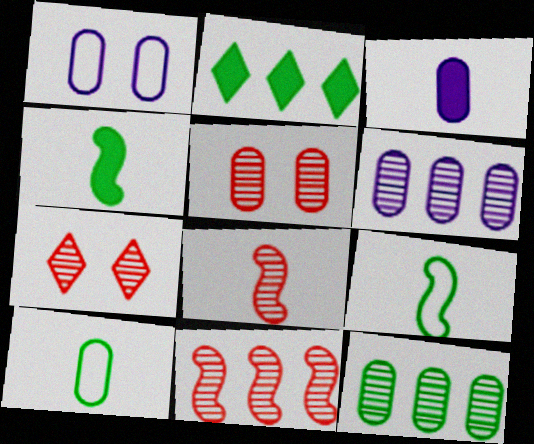[[1, 2, 8], 
[1, 3, 6]]